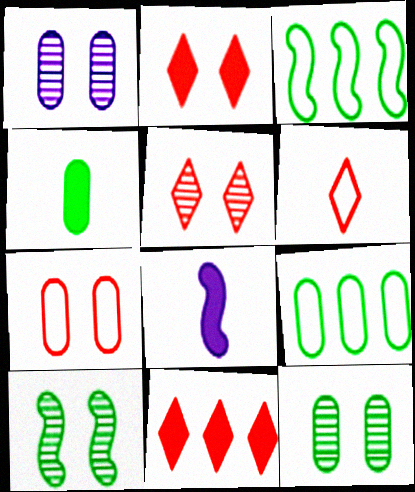[[1, 5, 10], 
[4, 9, 12], 
[5, 6, 11], 
[5, 8, 9]]